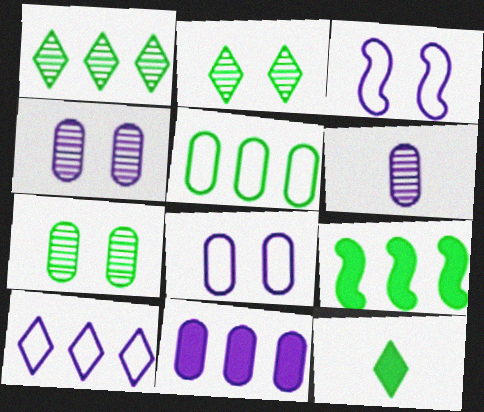[[1, 5, 9], 
[6, 8, 11]]